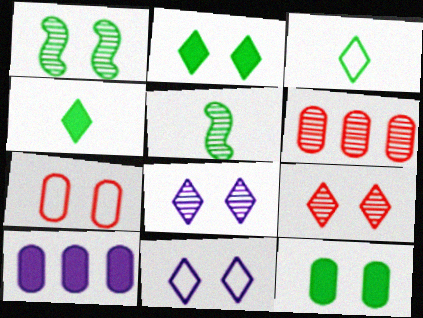[[2, 9, 11], 
[5, 6, 8]]